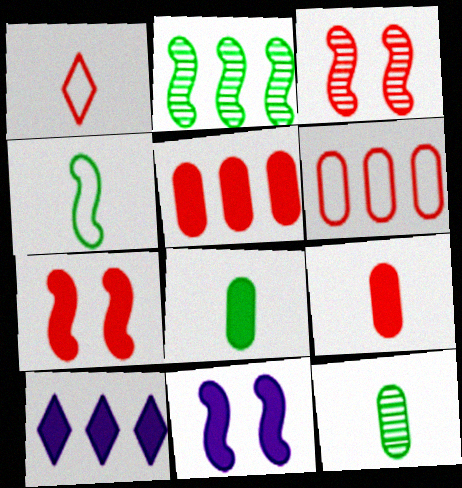[[1, 3, 5], 
[2, 6, 10], 
[7, 8, 10]]